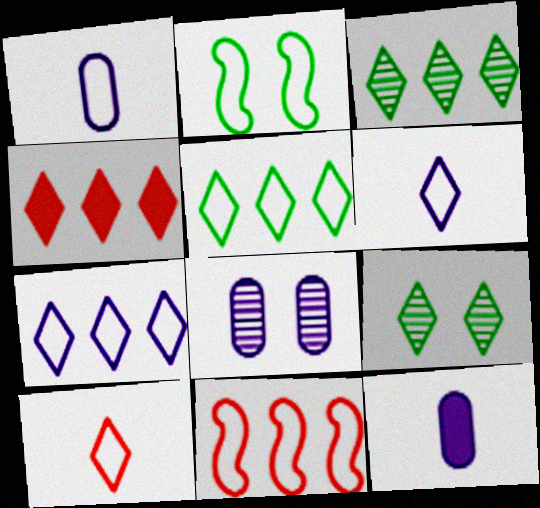[[3, 4, 7], 
[4, 6, 9], 
[9, 11, 12]]